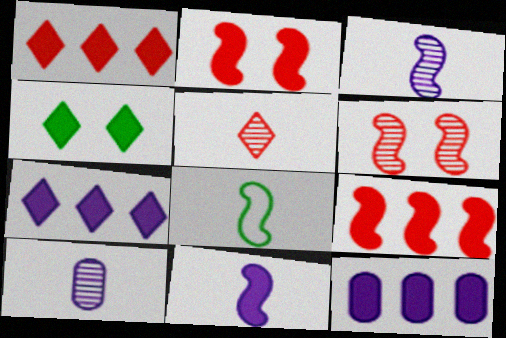[]